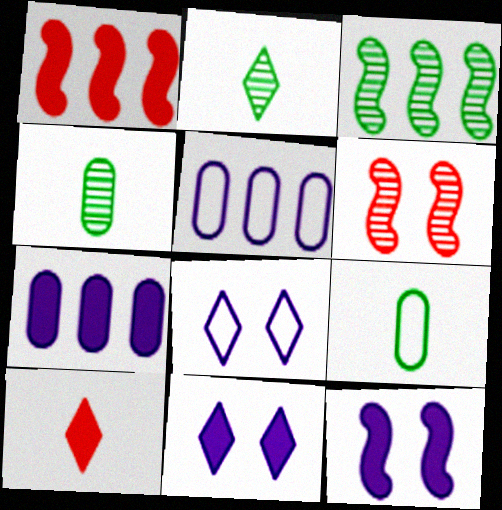[[1, 4, 8]]